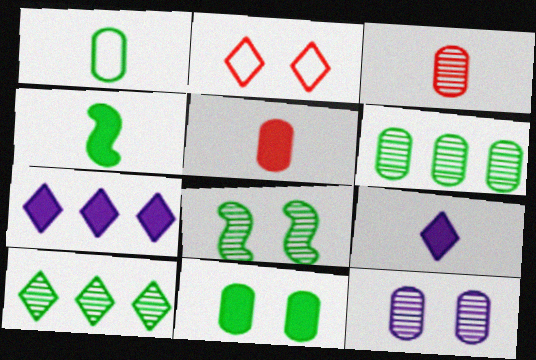[[1, 6, 11], 
[2, 9, 10], 
[3, 6, 12], 
[4, 5, 9]]